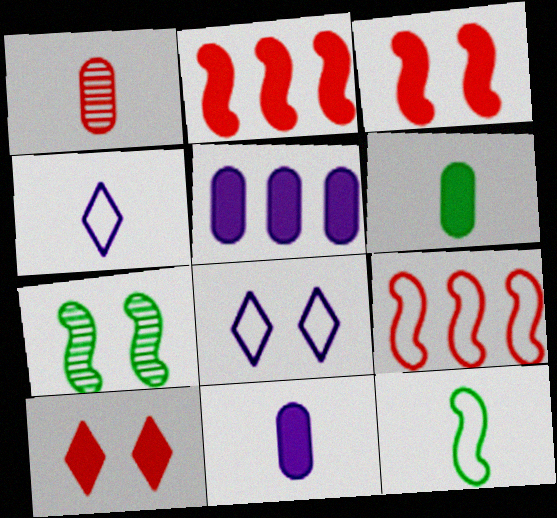[[1, 9, 10]]